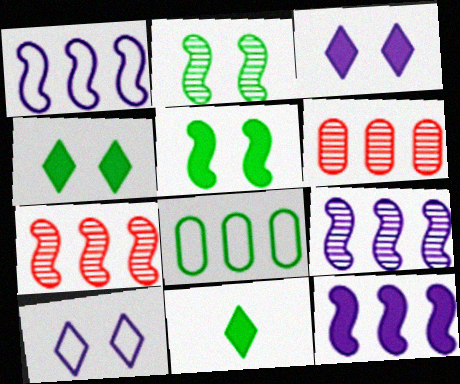[[1, 9, 12], 
[2, 8, 11]]